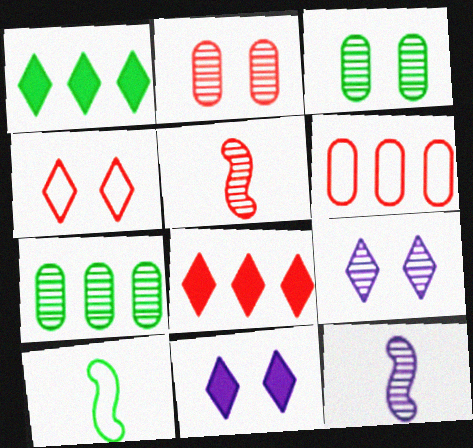[[1, 3, 10], 
[5, 7, 9]]